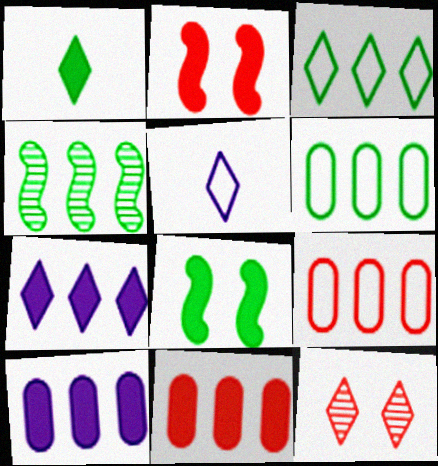[[1, 2, 10], 
[4, 7, 9]]